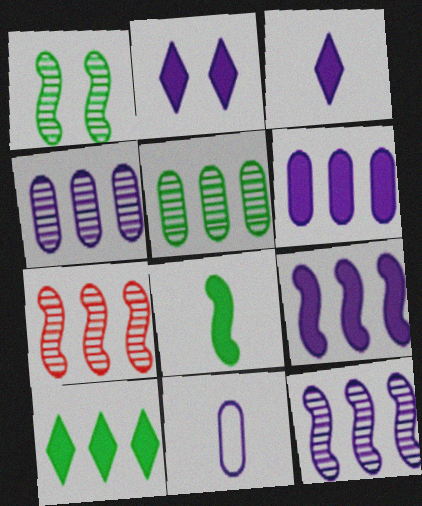[[2, 11, 12]]